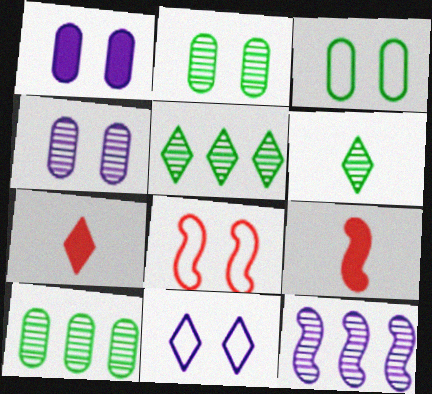[[3, 7, 12], 
[3, 8, 11], 
[5, 7, 11], 
[9, 10, 11]]